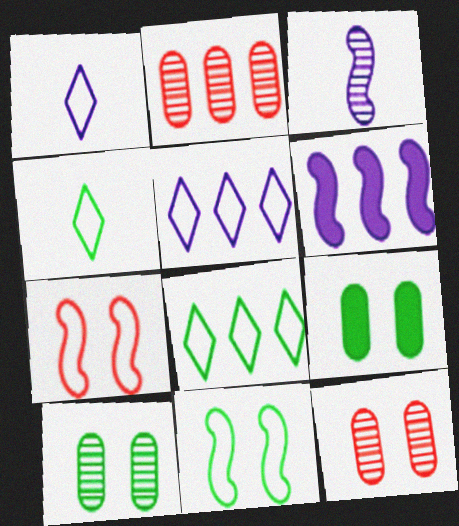[[2, 6, 8], 
[4, 6, 12]]